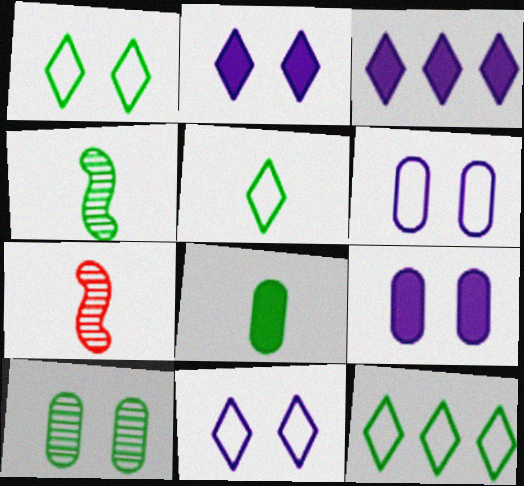[[1, 5, 12], 
[4, 5, 8], 
[7, 9, 12]]